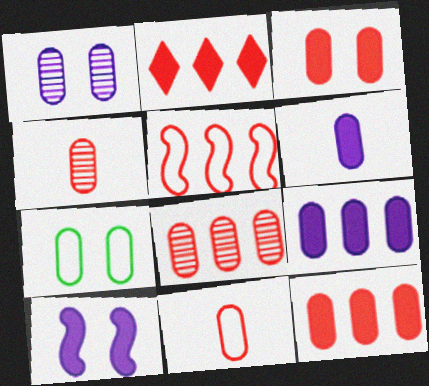[[1, 3, 7], 
[2, 5, 8], 
[3, 8, 11], 
[4, 7, 9], 
[6, 7, 8]]